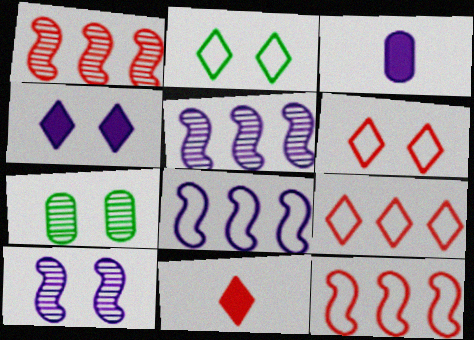[[1, 2, 3], 
[7, 8, 11]]